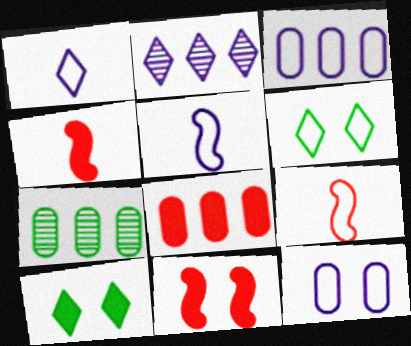[[1, 7, 11], 
[3, 6, 9], 
[3, 7, 8]]